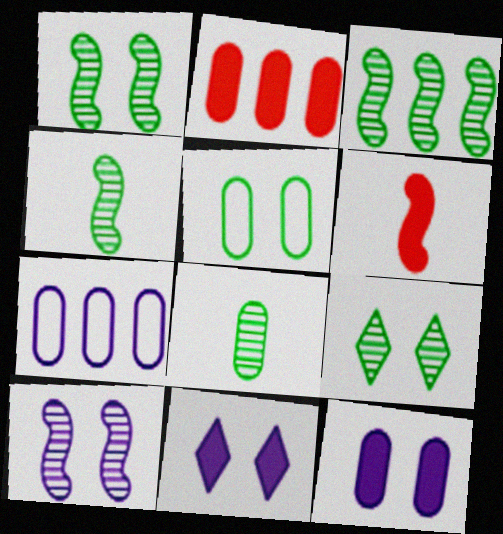[[1, 3, 4], 
[3, 8, 9], 
[6, 7, 9]]